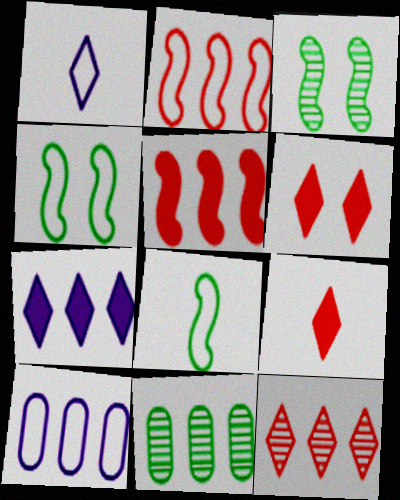[[2, 7, 11], 
[3, 9, 10]]